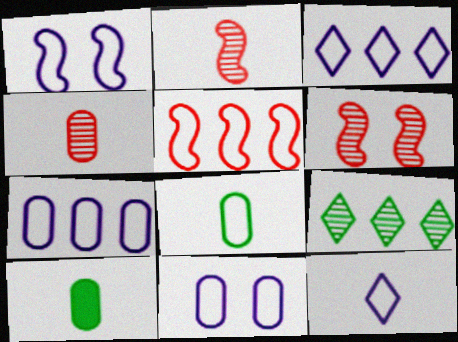[[1, 7, 12], 
[2, 10, 12], 
[3, 6, 10]]